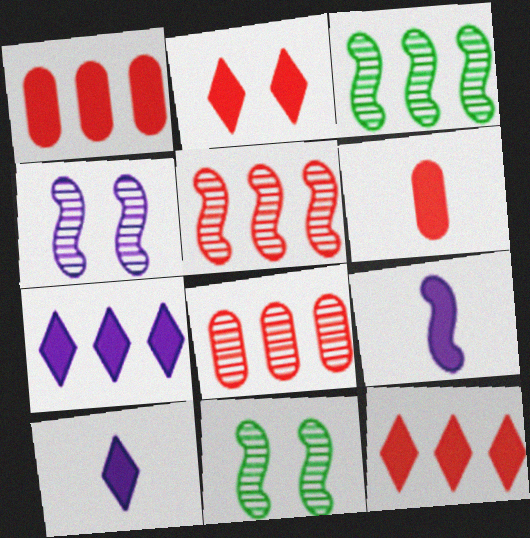[]